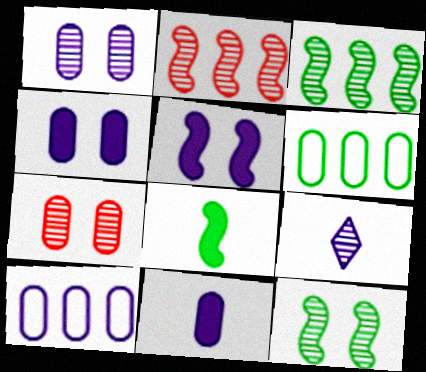[[1, 10, 11], 
[3, 7, 9], 
[5, 9, 10], 
[6, 7, 11]]